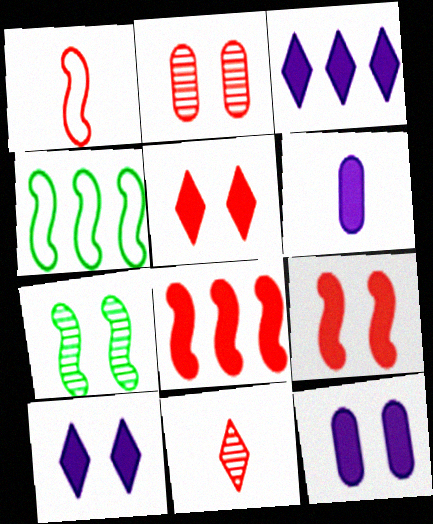[[4, 11, 12]]